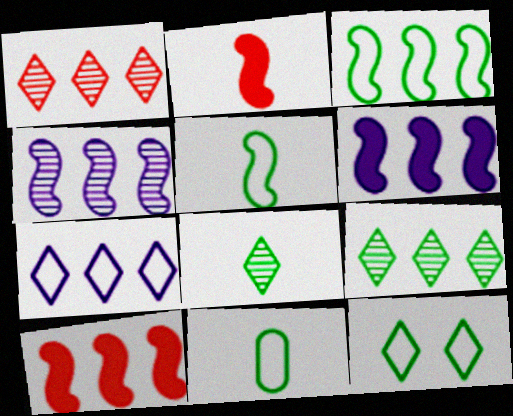[[3, 4, 10], 
[3, 11, 12]]